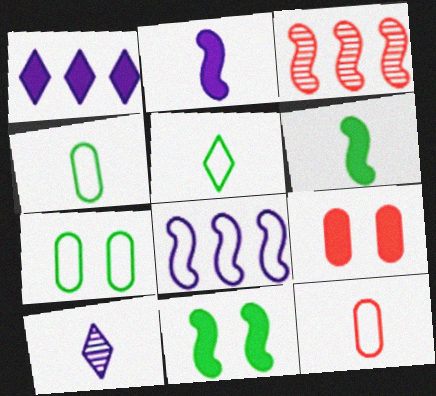[[1, 6, 9], 
[6, 10, 12]]